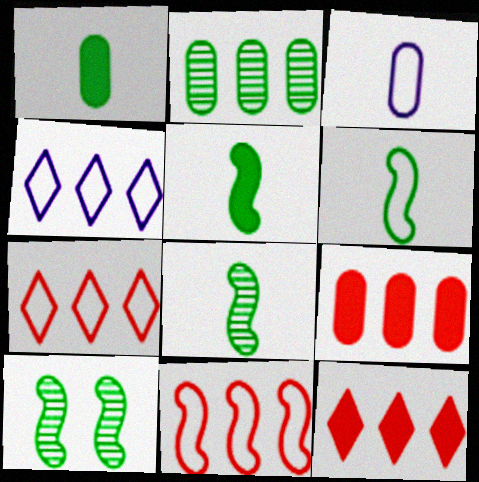[[3, 10, 12], 
[5, 6, 8]]